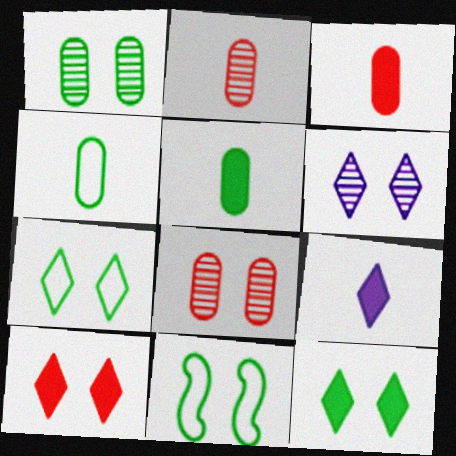[[1, 11, 12], 
[6, 7, 10]]